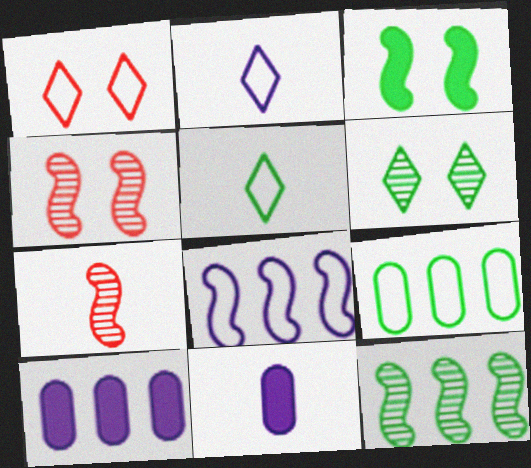[[1, 11, 12], 
[3, 7, 8], 
[4, 5, 10], 
[5, 7, 11]]